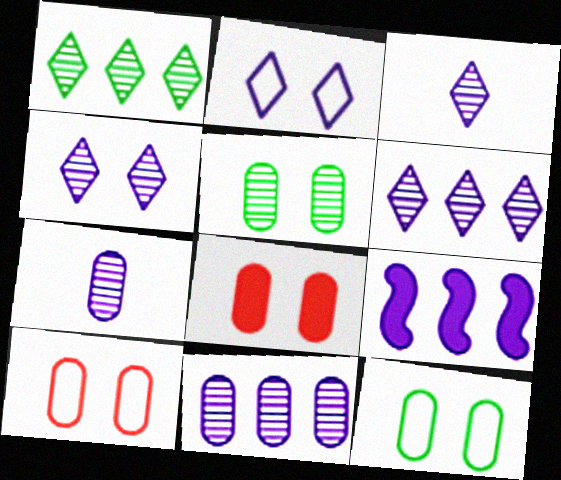[[2, 7, 9], 
[3, 4, 6]]